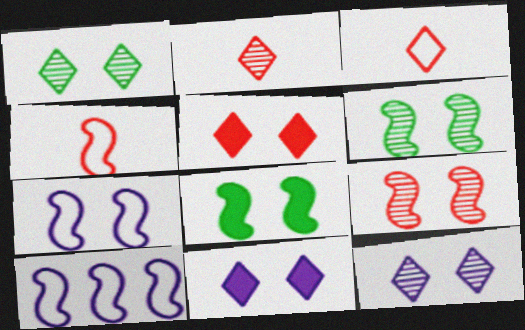[[7, 8, 9]]